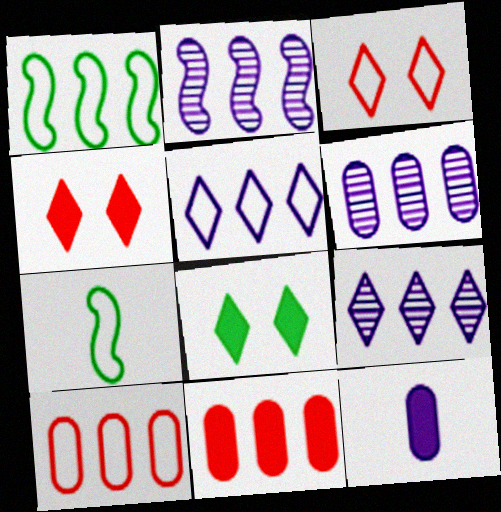[[1, 5, 10], 
[1, 9, 11], 
[2, 6, 9], 
[4, 6, 7]]